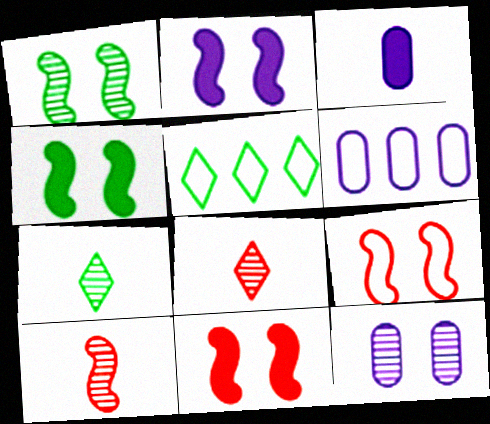[[1, 2, 9], 
[2, 4, 11], 
[3, 6, 12], 
[4, 6, 8], 
[6, 7, 11]]